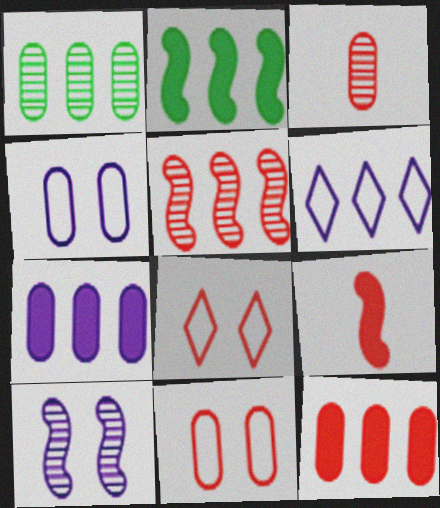[[3, 11, 12]]